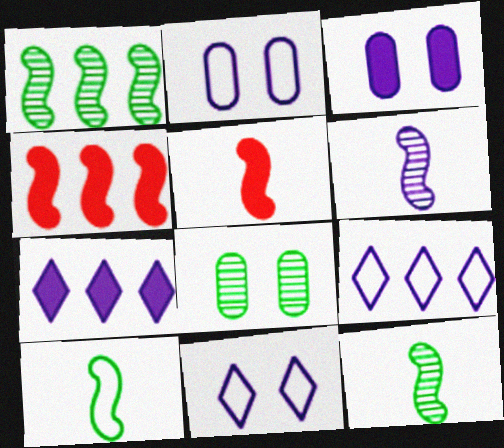[[2, 6, 7], 
[3, 6, 9], 
[5, 6, 10], 
[5, 8, 9]]